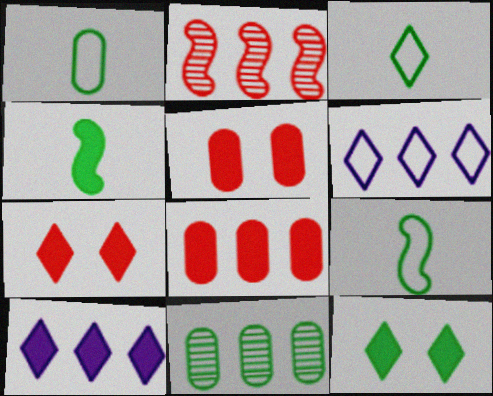[[1, 3, 9], 
[4, 5, 10], 
[9, 11, 12]]